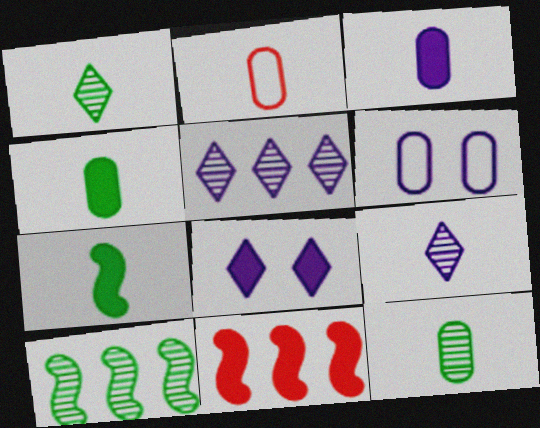[[1, 6, 11], 
[2, 3, 12], 
[2, 7, 9], 
[2, 8, 10], 
[4, 8, 11]]